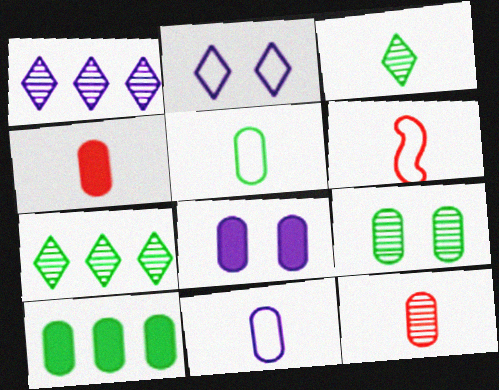[[4, 8, 10], 
[5, 9, 10], 
[6, 7, 8]]